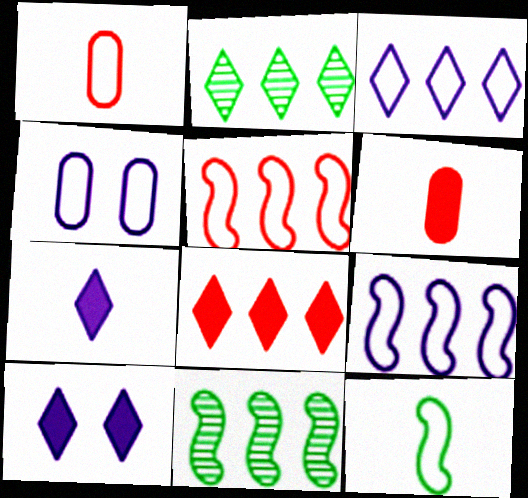[[1, 10, 11], 
[2, 3, 8]]